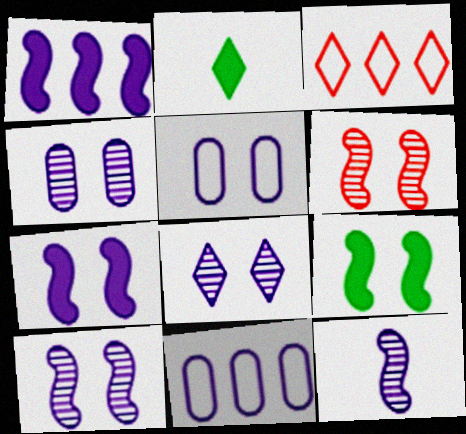[[2, 3, 8], 
[2, 6, 11], 
[4, 8, 10], 
[5, 7, 8]]